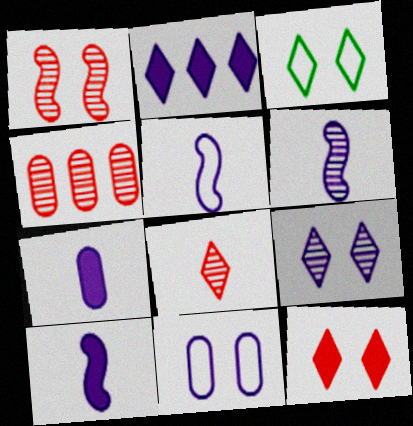[[1, 4, 8], 
[2, 3, 8], 
[2, 6, 11], 
[3, 4, 10], 
[3, 9, 12], 
[5, 6, 10]]